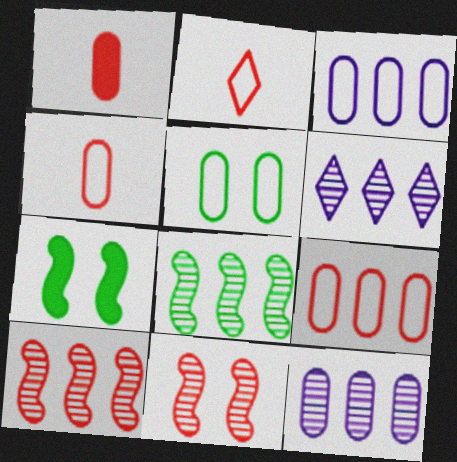[[1, 5, 12], 
[2, 7, 12], 
[3, 4, 5], 
[4, 6, 7]]